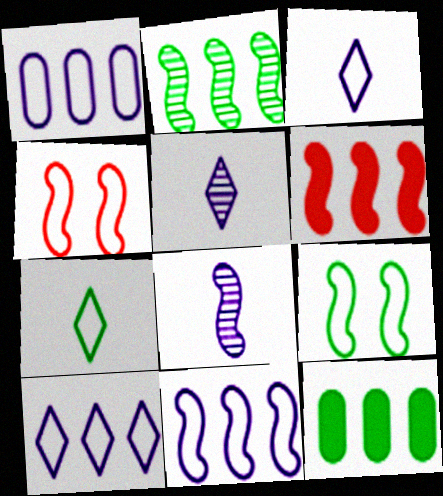[[1, 4, 7], 
[1, 10, 11], 
[2, 6, 11], 
[4, 5, 12], 
[6, 8, 9]]